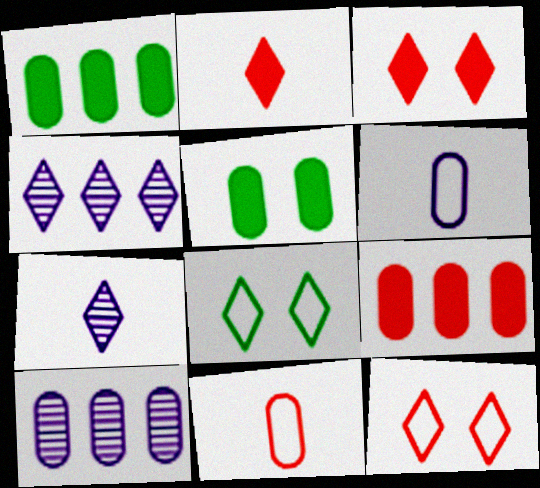[[2, 4, 8], 
[5, 10, 11]]